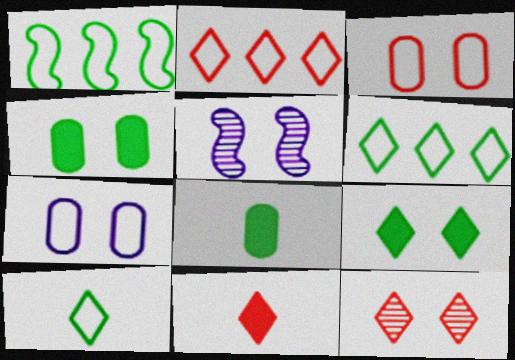[[2, 5, 8], 
[2, 11, 12], 
[3, 5, 9]]